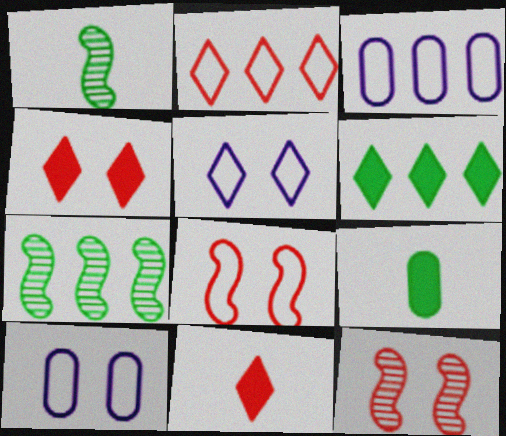[[1, 3, 4], 
[7, 10, 11]]